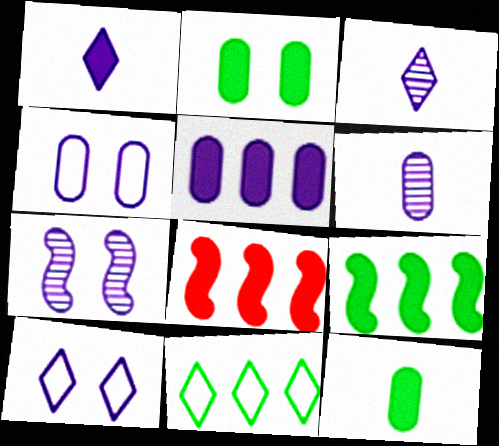[[1, 2, 8], 
[4, 5, 6]]